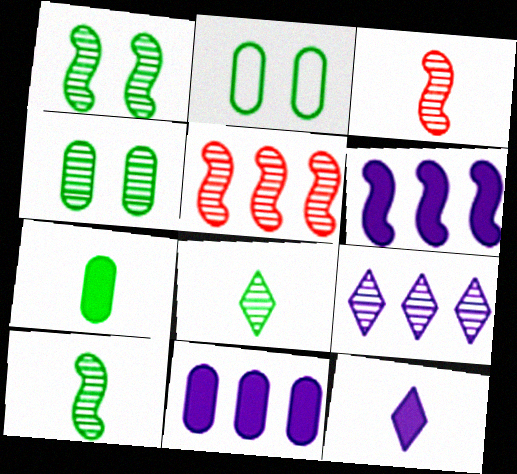[[2, 5, 12], 
[3, 4, 9]]